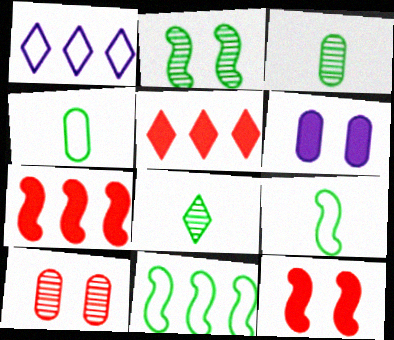[[1, 3, 12]]